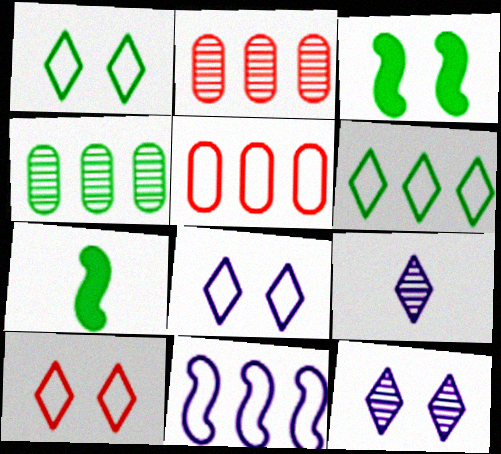[[1, 4, 7], 
[1, 8, 10], 
[2, 7, 8], 
[3, 5, 9], 
[5, 6, 11], 
[5, 7, 12]]